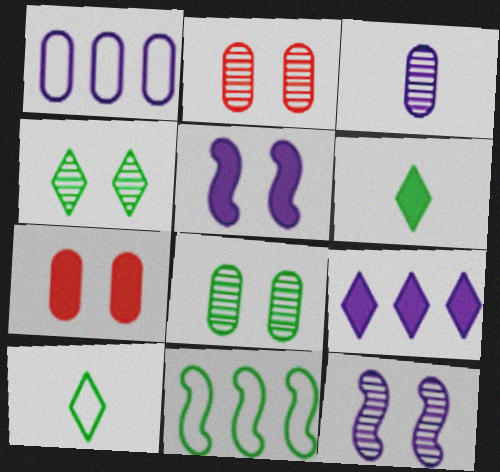[[2, 4, 12], 
[6, 8, 11]]